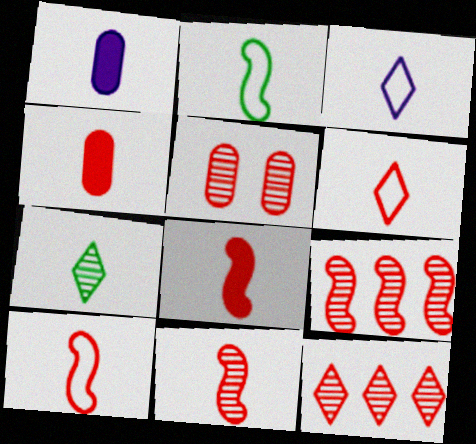[[1, 7, 10], 
[4, 6, 11], 
[5, 11, 12], 
[8, 10, 11]]